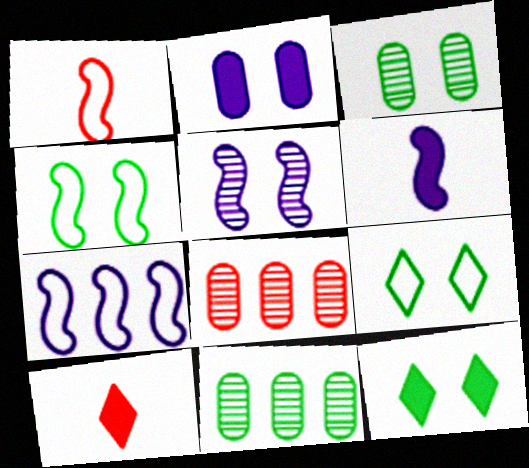[[1, 4, 7], 
[3, 4, 12], 
[3, 7, 10], 
[5, 6, 7], 
[6, 8, 9]]